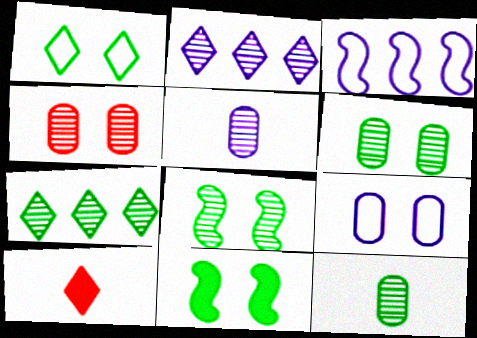[[1, 2, 10], 
[1, 6, 11], 
[3, 6, 10], 
[7, 8, 12]]